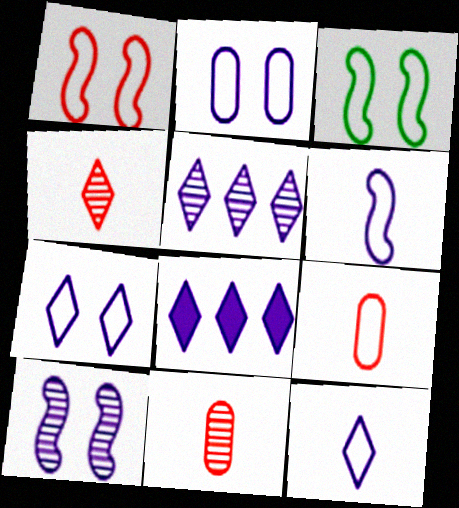[[3, 8, 11]]